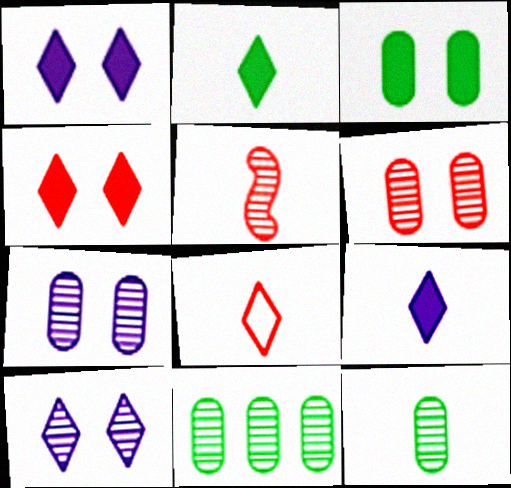[[5, 10, 11]]